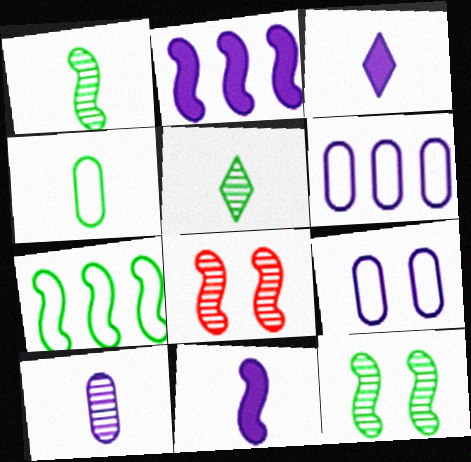[[7, 8, 11]]